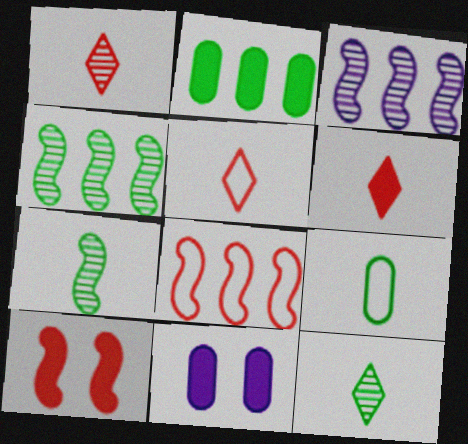[[1, 5, 6], 
[4, 5, 11], 
[8, 11, 12]]